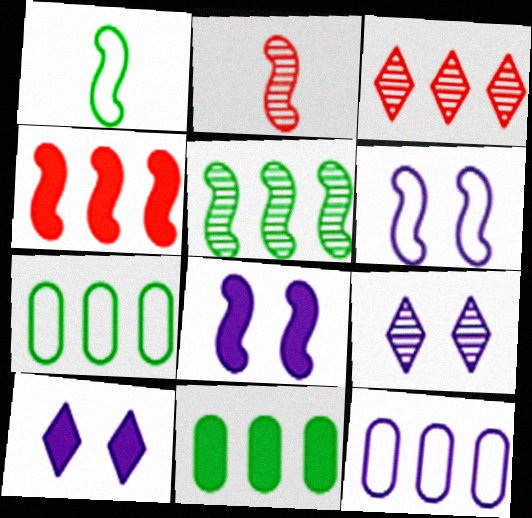[[2, 7, 10]]